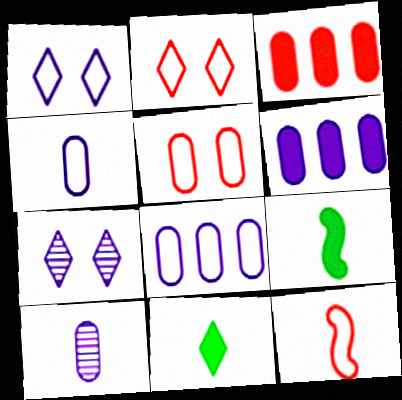[[10, 11, 12]]